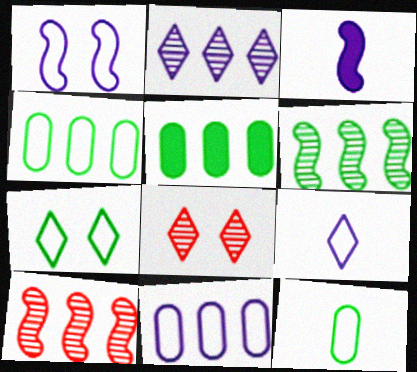[[1, 9, 11], 
[3, 4, 8]]